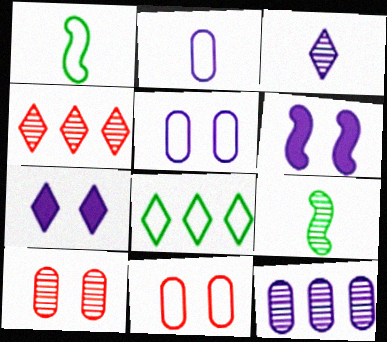[]